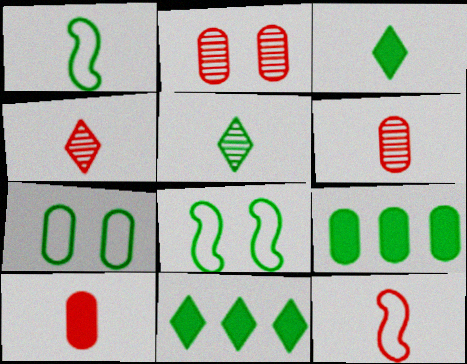[[4, 10, 12], 
[5, 8, 9]]